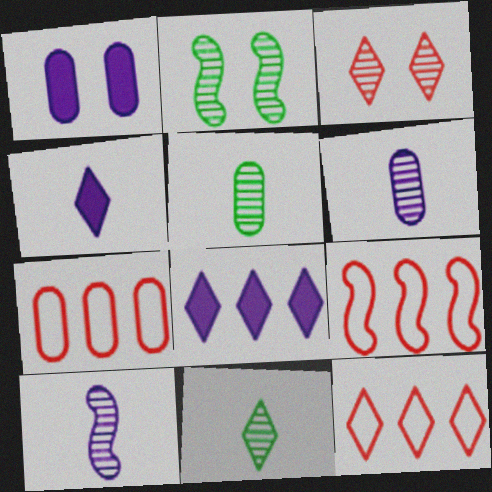[[1, 5, 7], 
[1, 9, 11], 
[2, 4, 7], 
[7, 9, 12]]